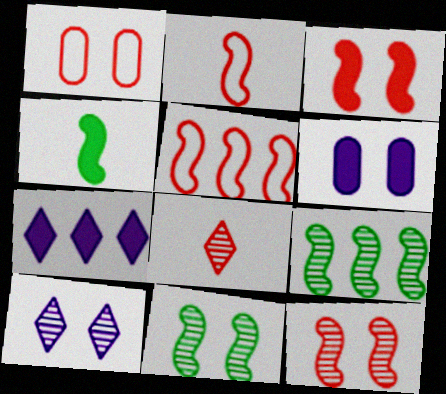[]